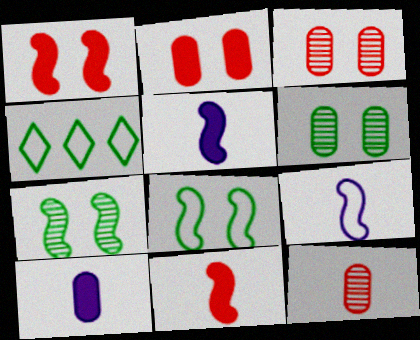[[3, 4, 5]]